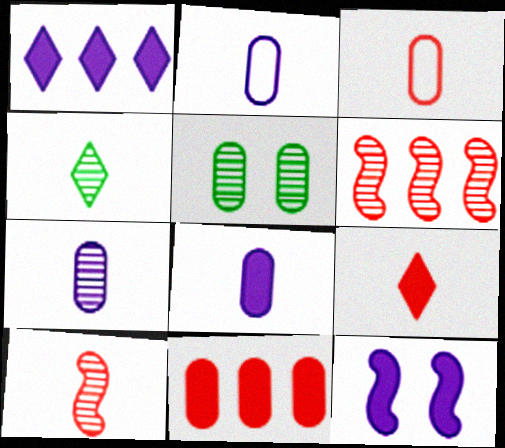[[1, 8, 12], 
[2, 5, 11], 
[2, 7, 8], 
[3, 9, 10], 
[4, 7, 10]]